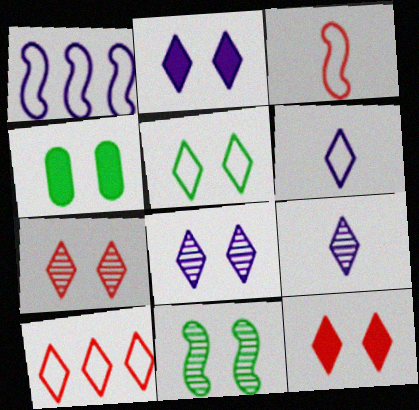[[2, 5, 7], 
[4, 5, 11], 
[5, 6, 10], 
[5, 8, 12]]